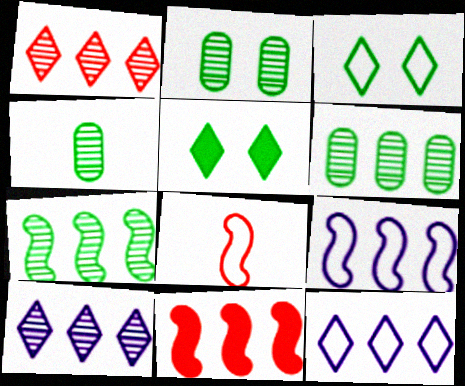[[2, 4, 6], 
[6, 11, 12], 
[7, 9, 11]]